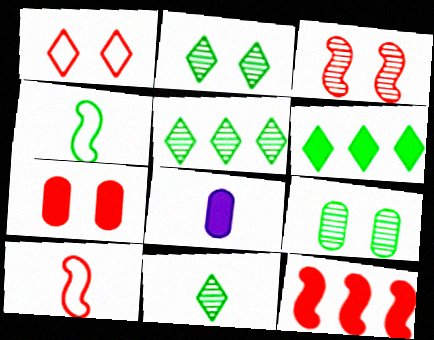[[1, 3, 7], 
[2, 5, 11], 
[3, 10, 12], 
[4, 6, 9], 
[8, 10, 11]]